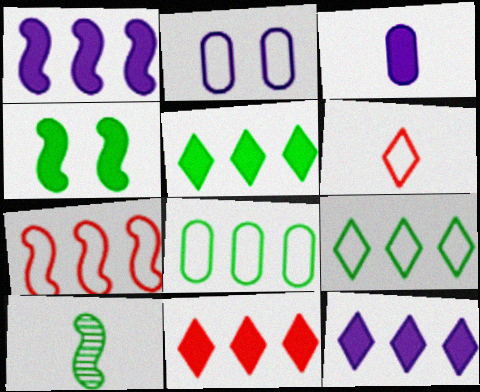[[2, 10, 11], 
[3, 4, 11], 
[3, 6, 10], 
[5, 11, 12]]